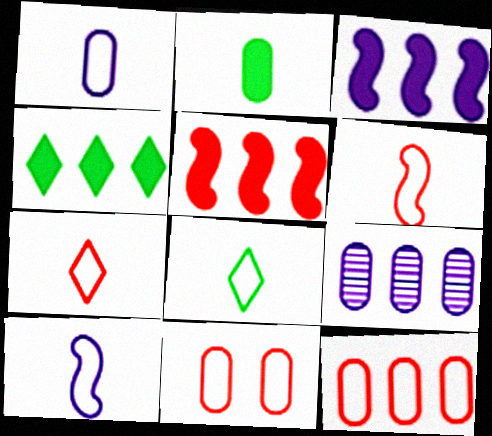[[1, 6, 8], 
[2, 9, 11]]